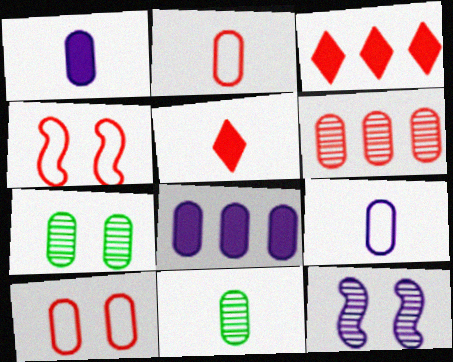[[1, 2, 11], 
[2, 7, 8], 
[4, 5, 6], 
[8, 10, 11]]